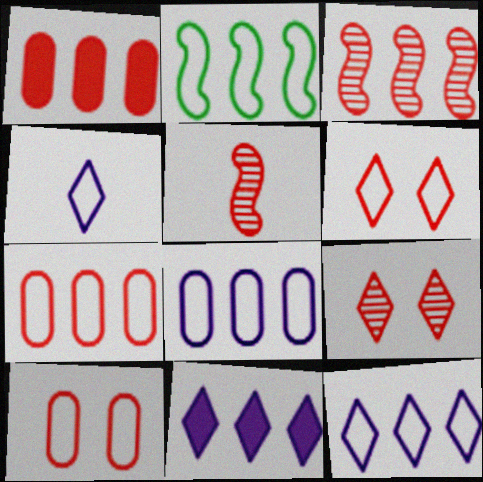[[1, 5, 6], 
[2, 4, 10], 
[2, 7, 12]]